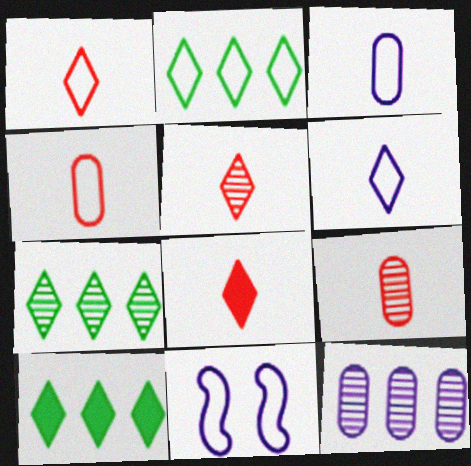[[1, 5, 8], 
[2, 4, 11], 
[2, 7, 10], 
[9, 10, 11]]